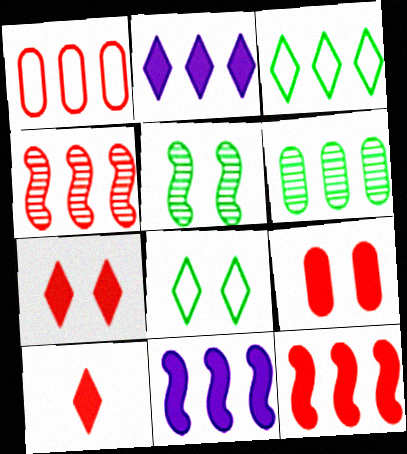[[9, 10, 12]]